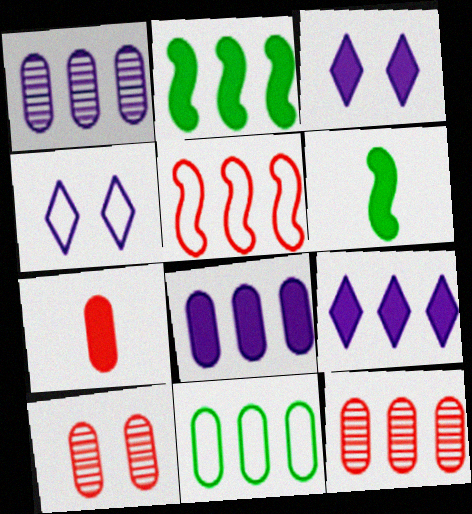[[2, 3, 7], 
[4, 6, 12], 
[8, 11, 12]]